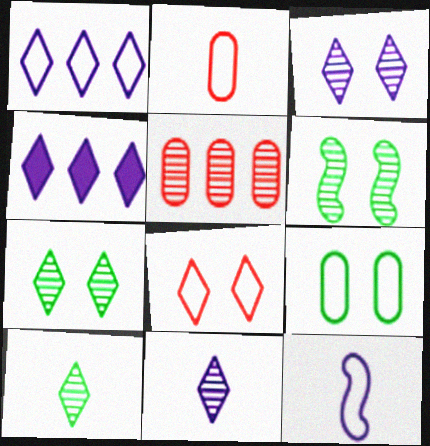[[2, 4, 6], 
[4, 8, 10], 
[5, 6, 11]]